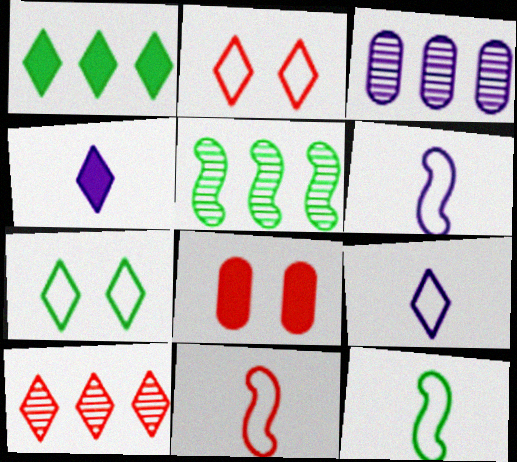[[3, 5, 10], 
[4, 7, 10], 
[5, 8, 9], 
[6, 11, 12], 
[8, 10, 11]]